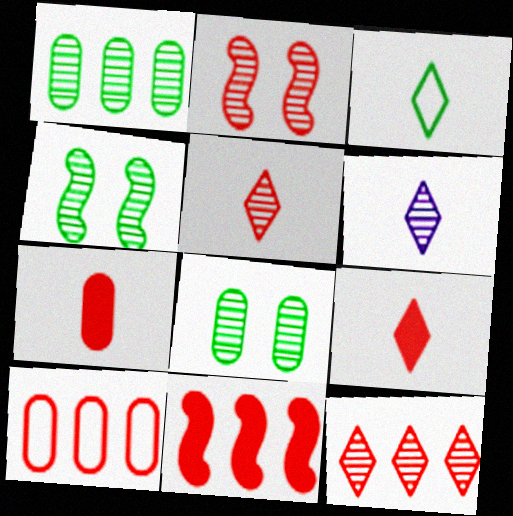[[1, 2, 6], 
[2, 9, 10], 
[3, 6, 9], 
[10, 11, 12]]